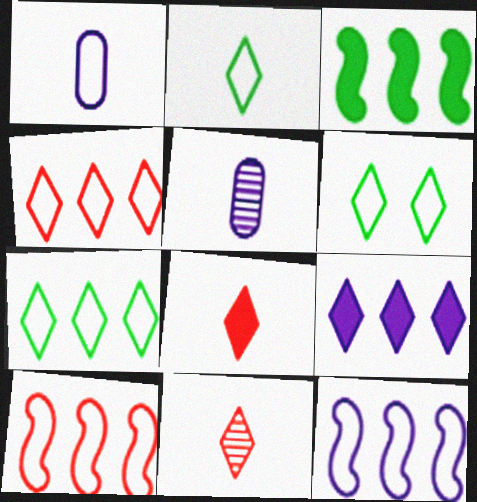[[1, 6, 10], 
[2, 6, 7], 
[6, 9, 11]]